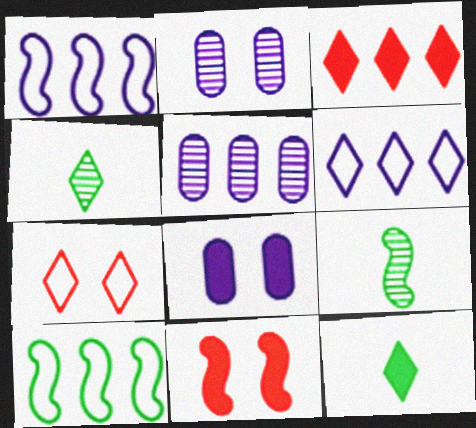[[1, 9, 11], 
[3, 5, 10]]